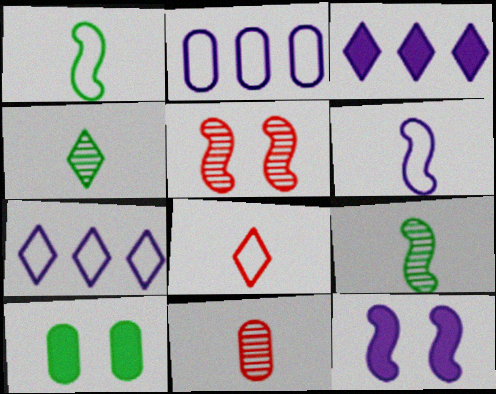[[2, 10, 11]]